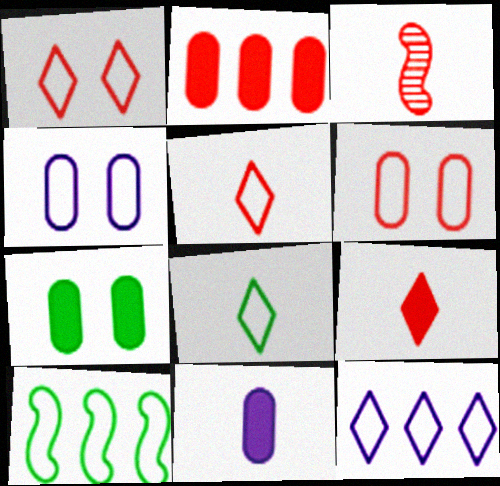[[1, 2, 3], 
[1, 8, 12], 
[2, 7, 11], 
[3, 7, 12], 
[3, 8, 11], 
[4, 5, 10]]